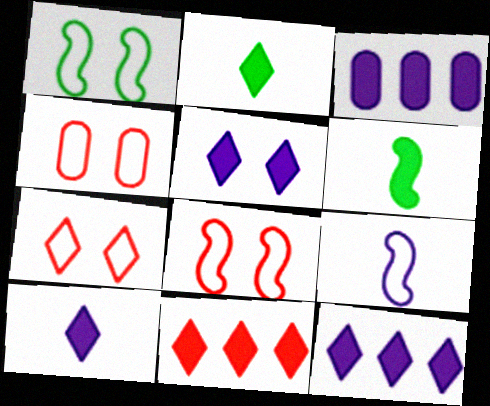[[2, 5, 11], 
[4, 7, 8], 
[5, 10, 12]]